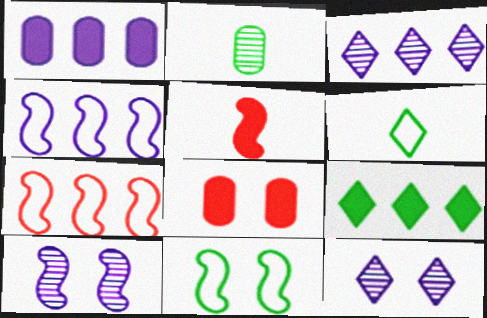[[1, 3, 4], 
[2, 9, 11], 
[8, 11, 12]]